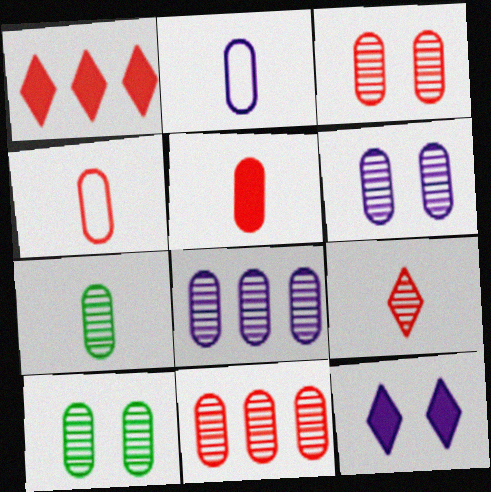[[2, 5, 7], 
[3, 6, 10], 
[3, 7, 8], 
[6, 7, 11]]